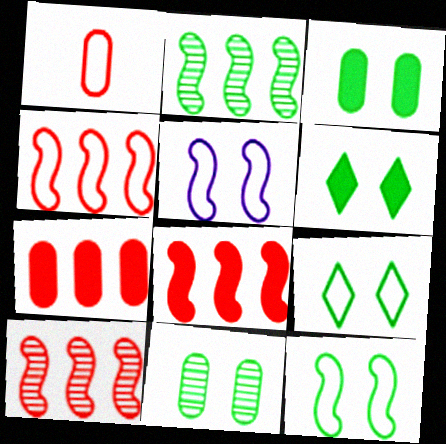[[4, 8, 10], 
[6, 11, 12]]